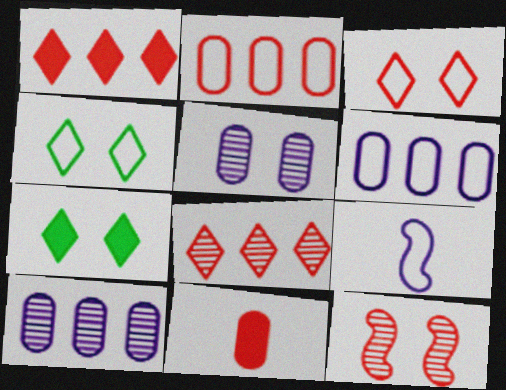[[2, 4, 9]]